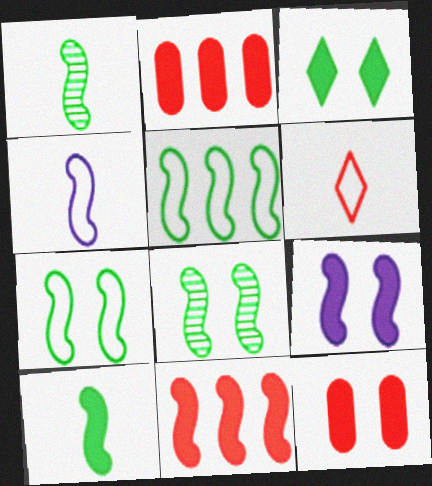[[3, 9, 12], 
[4, 8, 11], 
[5, 8, 10], 
[9, 10, 11]]